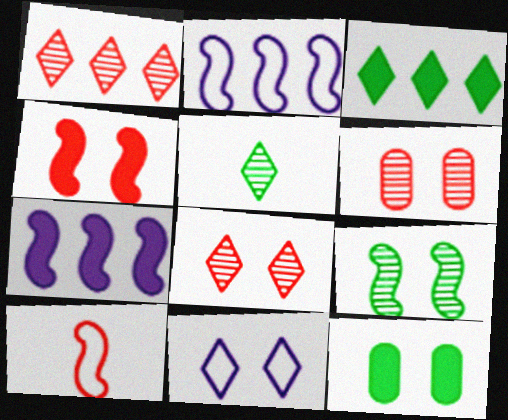[[7, 9, 10]]